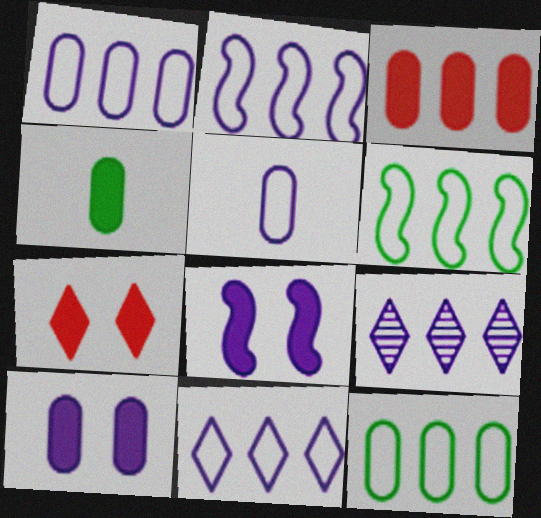[[1, 2, 11], 
[3, 4, 10], 
[3, 6, 9], 
[5, 8, 9]]